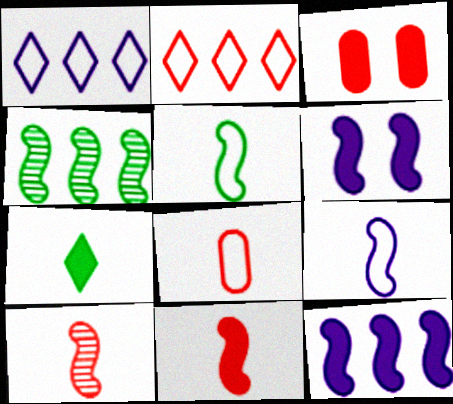[[2, 3, 10], 
[3, 7, 12]]